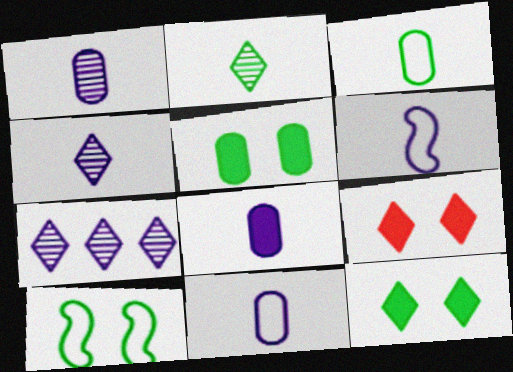[[1, 8, 11], 
[4, 6, 8]]